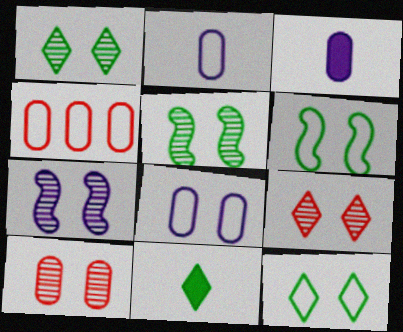[[1, 7, 10], 
[4, 7, 11]]